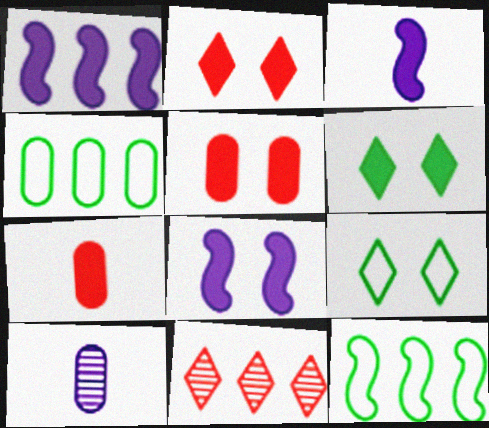[[1, 3, 8], 
[1, 4, 11], 
[1, 6, 7], 
[2, 10, 12], 
[4, 5, 10], 
[5, 6, 8]]